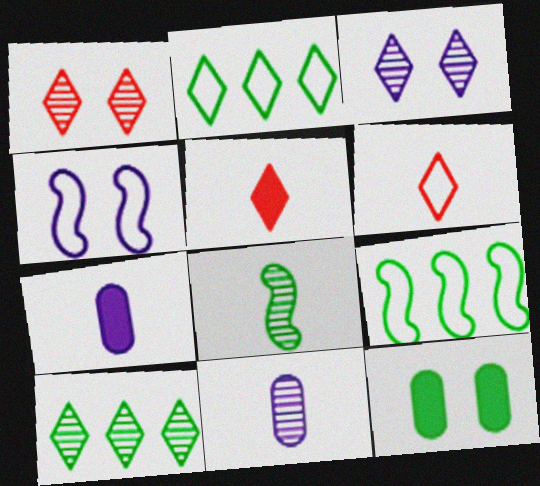[[1, 4, 12], 
[1, 7, 9], 
[2, 3, 5], 
[2, 8, 12], 
[6, 7, 8]]